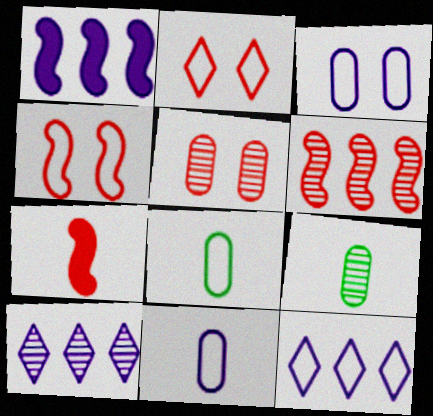[[1, 2, 9], 
[4, 6, 7], 
[4, 8, 12]]